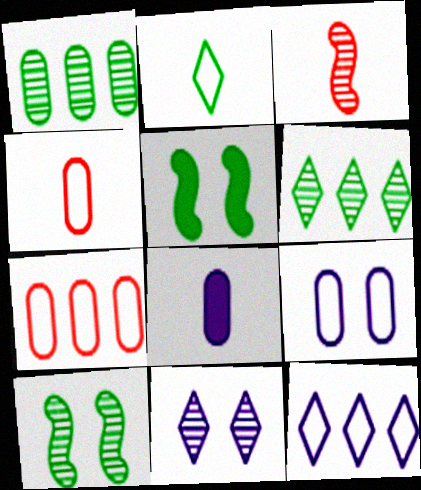[[1, 2, 5], 
[1, 3, 11], 
[2, 3, 8]]